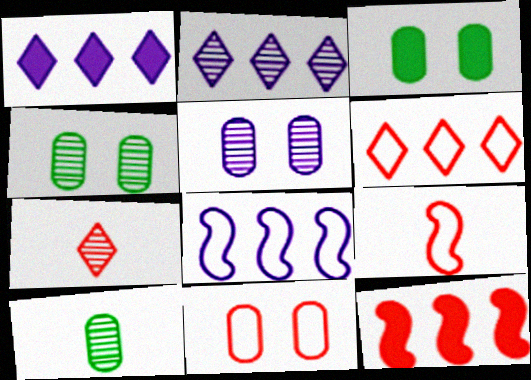[[1, 4, 9], 
[2, 3, 9], 
[3, 5, 11], 
[3, 7, 8], 
[6, 9, 11], 
[7, 11, 12]]